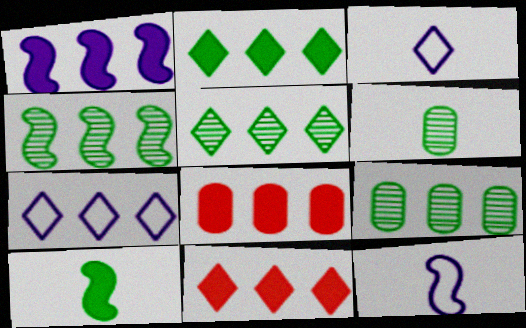[[1, 2, 8], 
[4, 5, 9], 
[4, 7, 8], 
[5, 7, 11]]